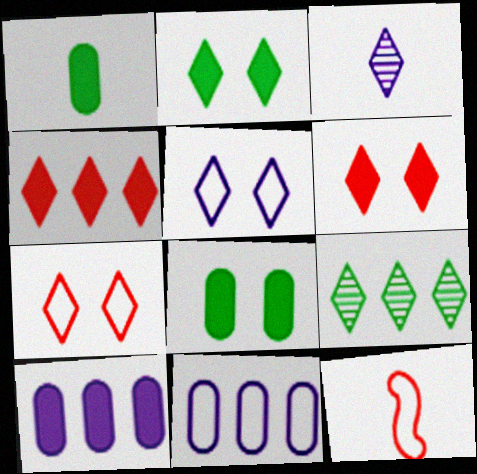[[1, 3, 12]]